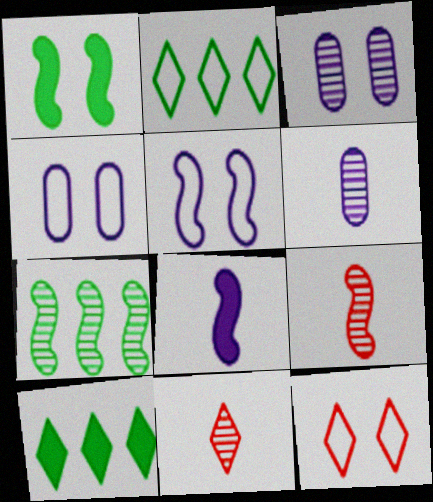[[1, 3, 12], 
[3, 7, 11], 
[4, 9, 10]]